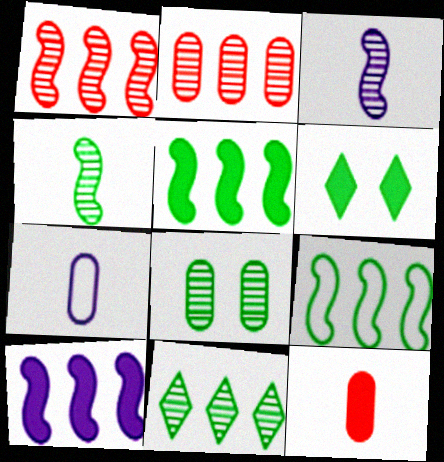[[1, 6, 7], 
[1, 9, 10], 
[4, 8, 11], 
[6, 10, 12]]